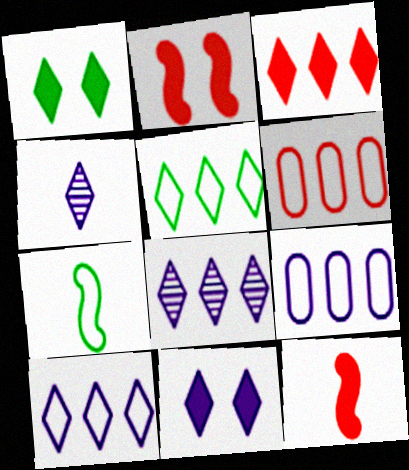[[3, 5, 8], 
[4, 10, 11]]